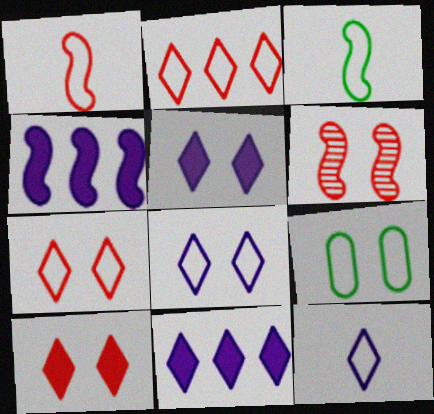[[3, 4, 6], 
[5, 6, 9]]